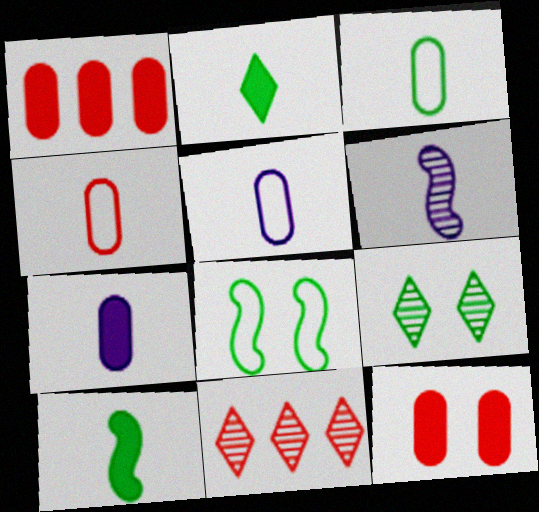[[2, 4, 6], 
[3, 4, 5], 
[7, 8, 11]]